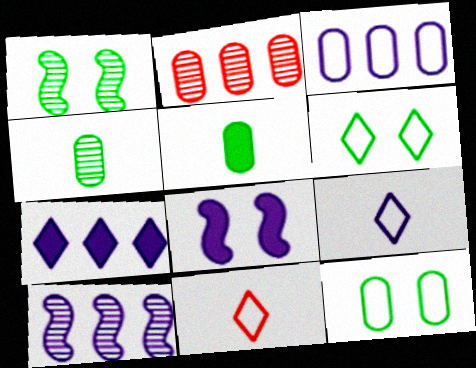[[3, 7, 10]]